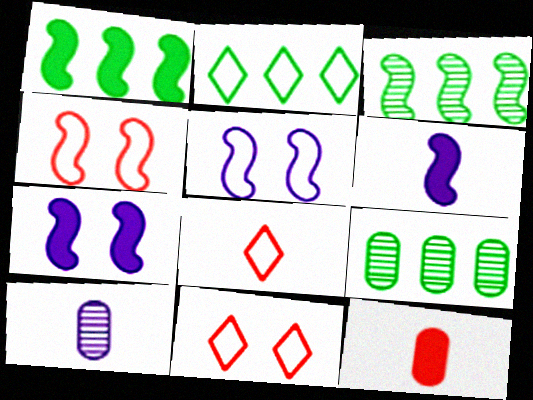[[1, 2, 9], 
[1, 10, 11], 
[3, 4, 6], 
[6, 9, 11], 
[7, 8, 9]]